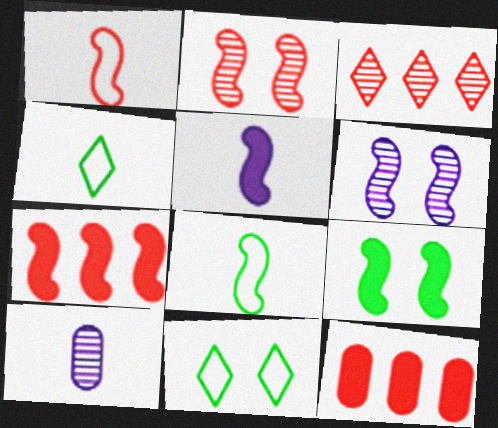[[1, 2, 7], 
[4, 6, 12], 
[5, 7, 9], 
[6, 7, 8], 
[7, 10, 11]]